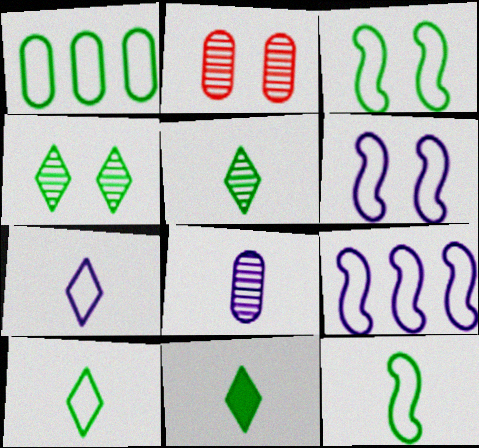[[1, 3, 10], 
[2, 9, 11], 
[5, 10, 11]]